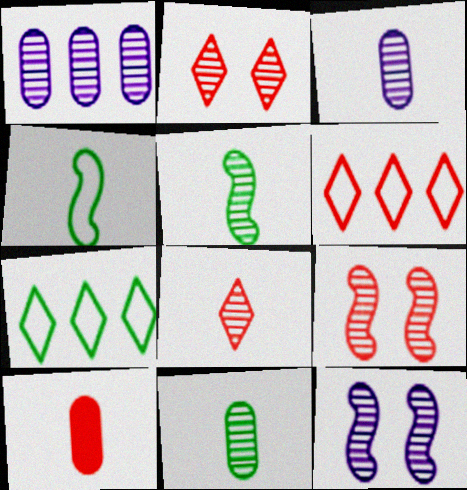[[1, 2, 5], 
[3, 5, 8], 
[6, 9, 10], 
[7, 10, 12]]